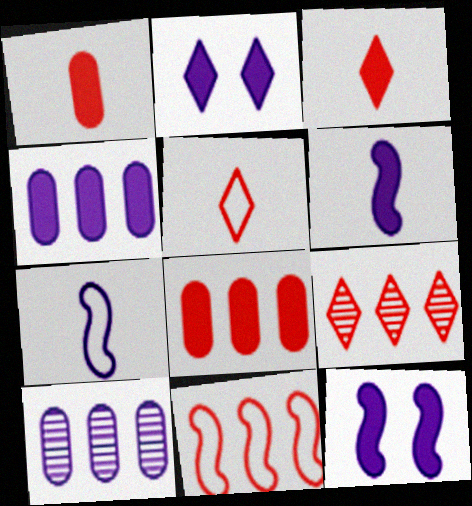[[2, 4, 6], 
[2, 7, 10], 
[8, 9, 11]]